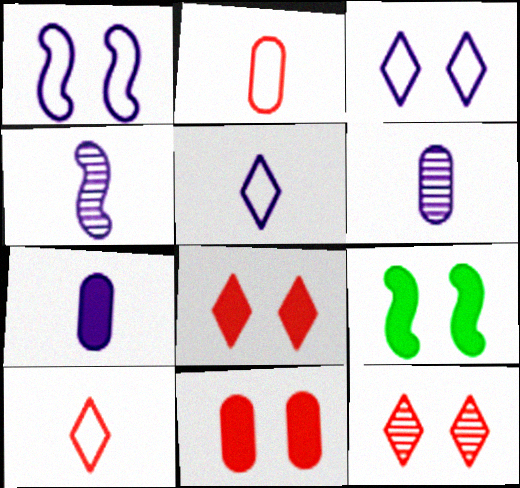[[4, 5, 7]]